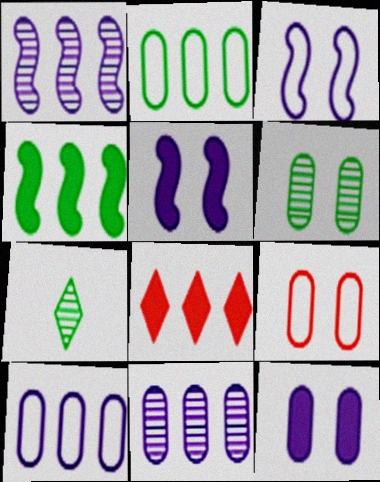[[1, 2, 8], 
[6, 9, 12]]